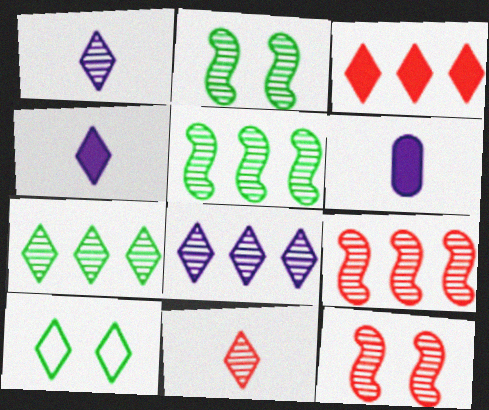[[1, 3, 10], 
[6, 9, 10]]